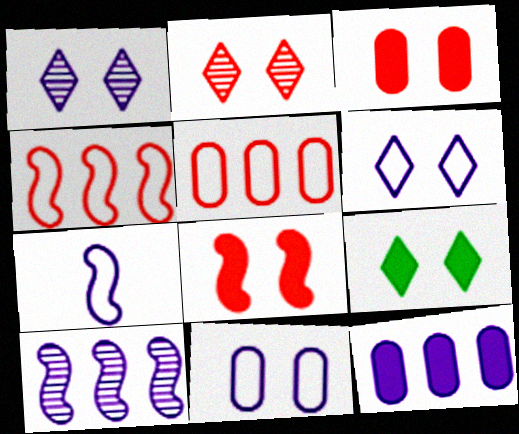[[1, 7, 12], 
[2, 6, 9]]